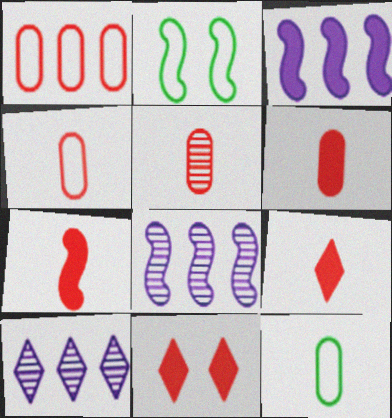[[2, 6, 10], 
[2, 7, 8], 
[4, 5, 6], 
[6, 7, 9], 
[8, 11, 12]]